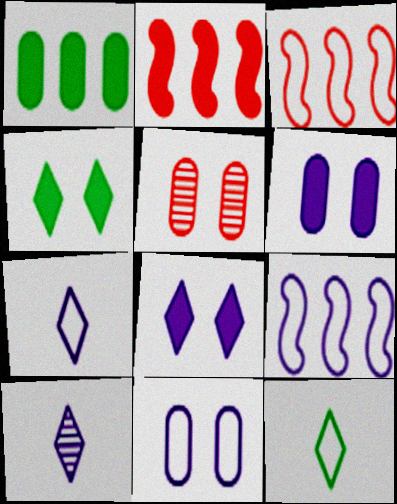[[3, 11, 12], 
[6, 9, 10], 
[7, 9, 11]]